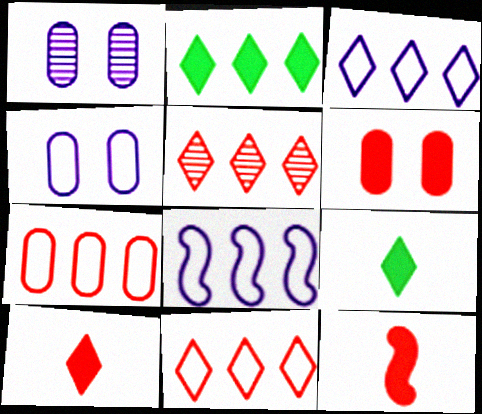[[2, 3, 5]]